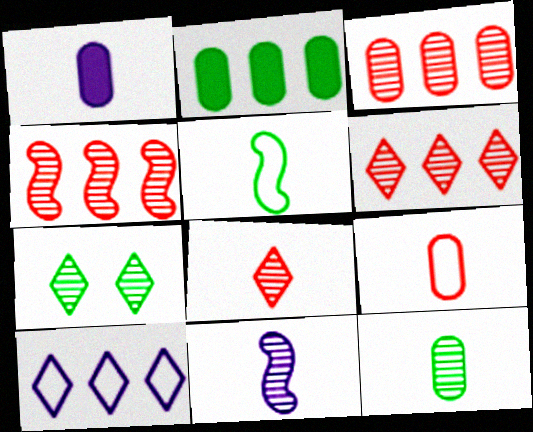[[1, 5, 8], 
[1, 9, 12], 
[2, 4, 10], 
[2, 5, 7], 
[3, 4, 6], 
[3, 7, 11], 
[8, 11, 12]]